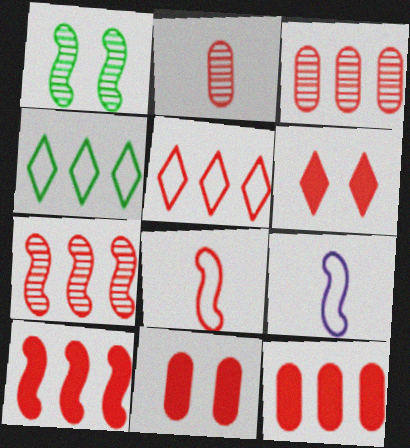[[1, 9, 10], 
[3, 5, 10], 
[3, 6, 8], 
[5, 7, 12]]